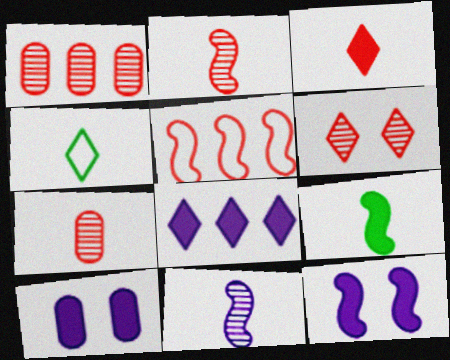[[1, 2, 6], 
[1, 4, 12], 
[4, 6, 8]]